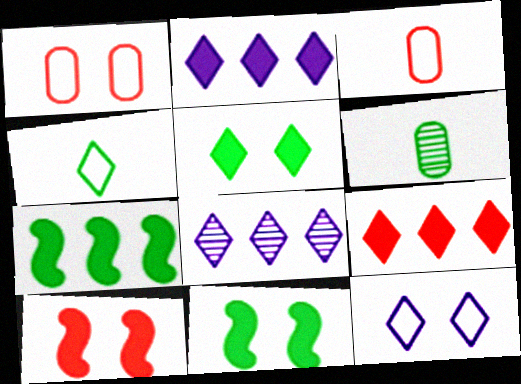[[3, 8, 11]]